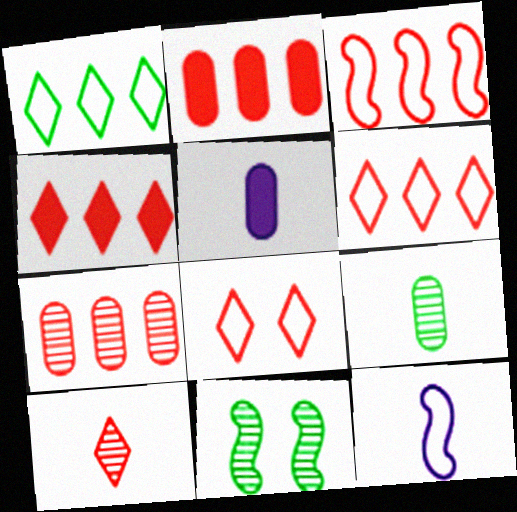[[3, 4, 7], 
[4, 8, 10], 
[5, 6, 11]]